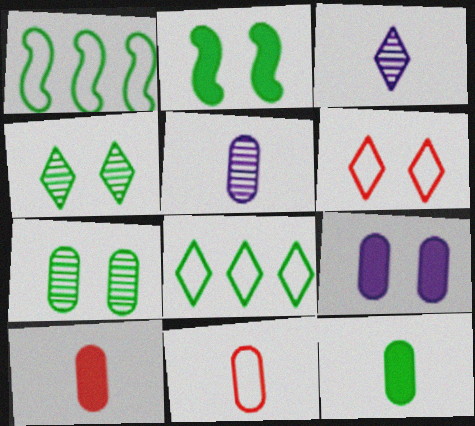[[1, 4, 12], 
[5, 11, 12]]